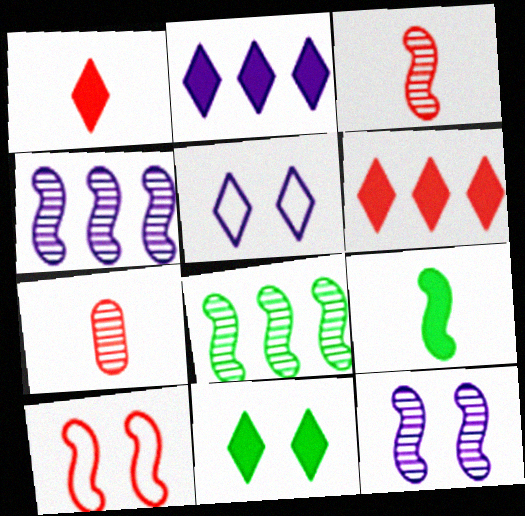[[1, 2, 11], 
[3, 8, 12], 
[4, 9, 10], 
[6, 7, 10]]